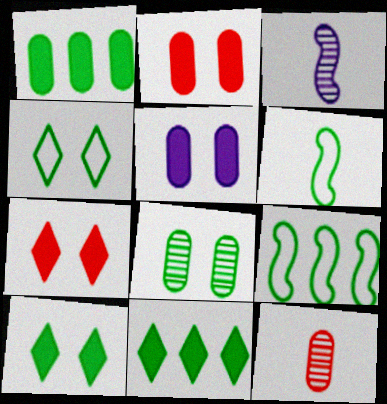[[6, 8, 11]]